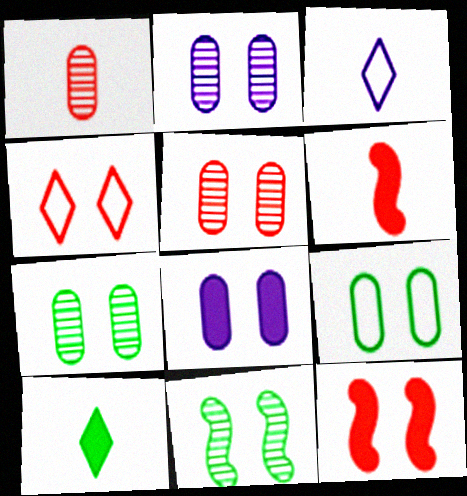[[2, 5, 7], 
[4, 5, 12], 
[4, 8, 11], 
[5, 8, 9]]